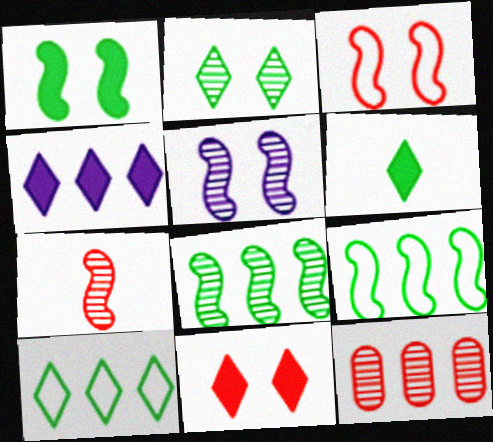[[1, 3, 5], 
[2, 6, 10], 
[4, 6, 11], 
[4, 9, 12], 
[5, 7, 8]]